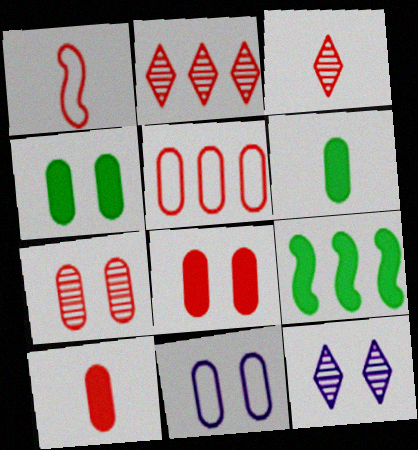[[1, 2, 8], 
[1, 3, 10], 
[3, 9, 11], 
[4, 7, 11], 
[5, 7, 10]]